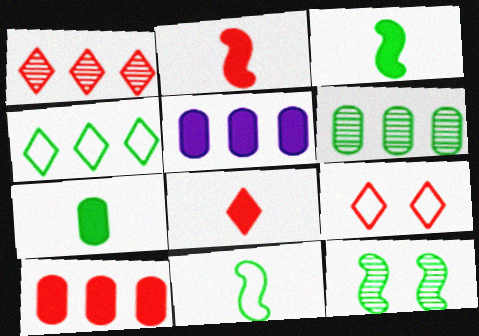[[1, 8, 9], 
[4, 7, 12]]